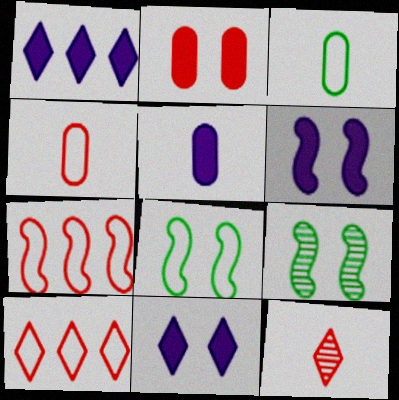[[1, 4, 9], 
[1, 5, 6], 
[2, 7, 12], 
[5, 9, 10]]